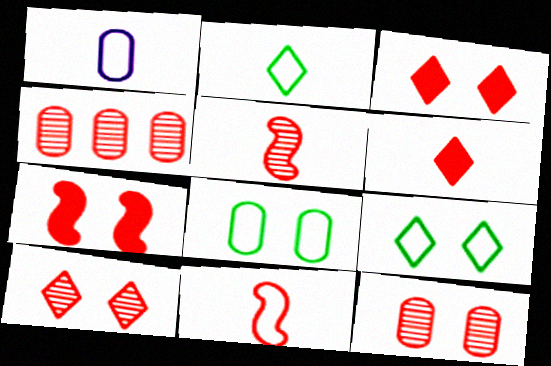[[1, 2, 11], 
[3, 4, 11], 
[4, 5, 10]]